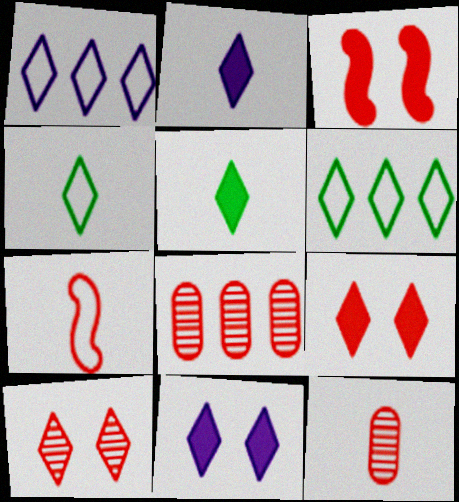[[1, 5, 10], 
[2, 6, 10], 
[7, 8, 9]]